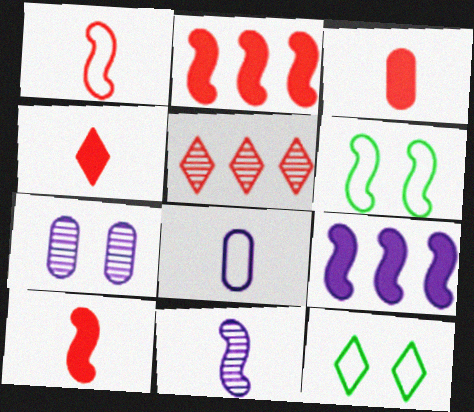[[2, 6, 11], 
[3, 4, 10]]